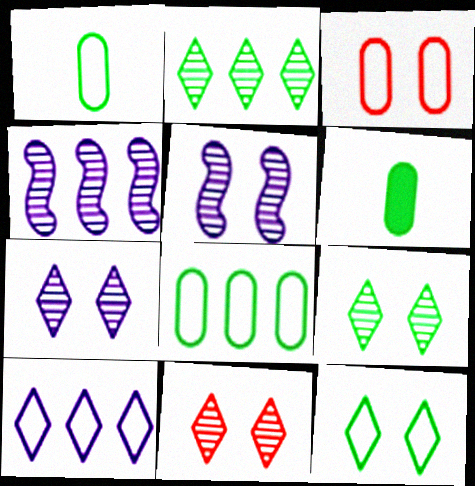[[7, 9, 11]]